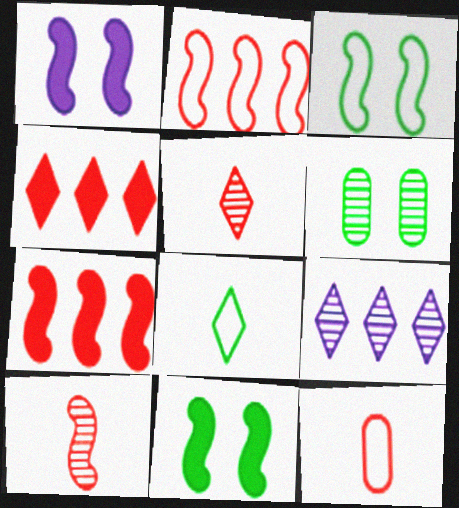[[6, 9, 10], 
[9, 11, 12]]